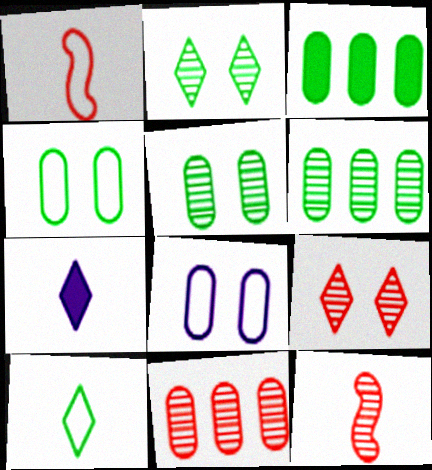[[9, 11, 12]]